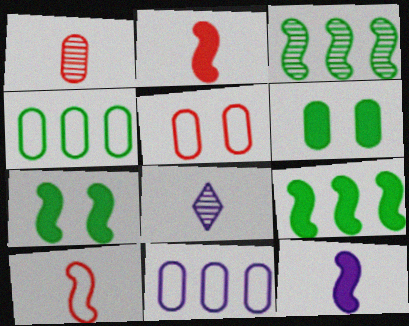[[1, 6, 11], 
[5, 8, 9]]